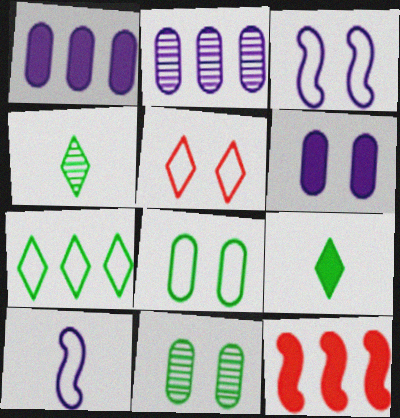[[2, 7, 12], 
[3, 5, 8], 
[6, 9, 12]]